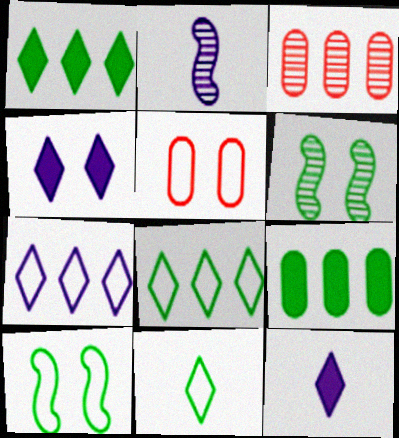[[1, 2, 5], 
[3, 10, 12], 
[4, 5, 6], 
[6, 9, 11]]